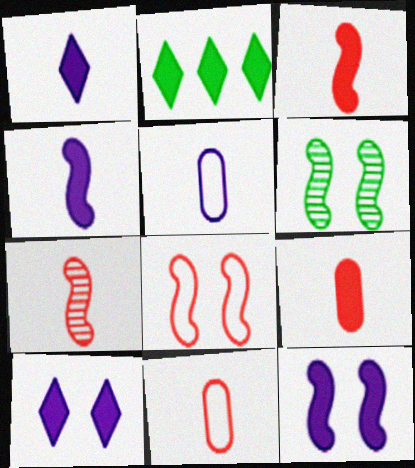[[2, 9, 12], 
[6, 8, 12]]